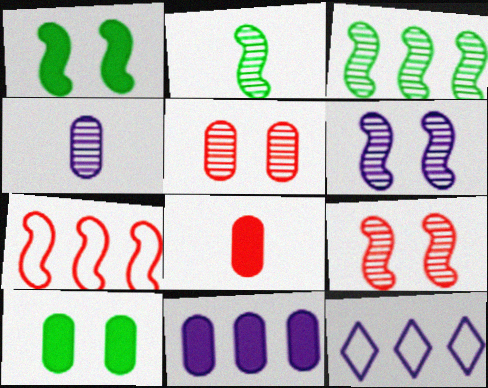[[8, 10, 11]]